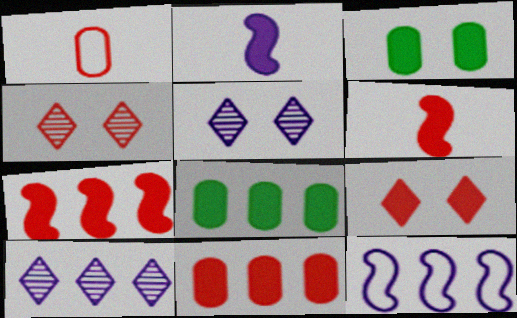[[1, 4, 7], 
[2, 8, 9], 
[6, 9, 11]]